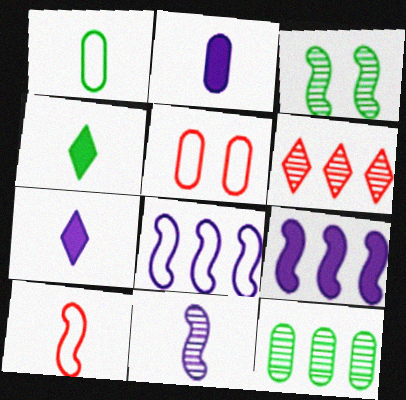[[2, 5, 12], 
[3, 9, 10]]